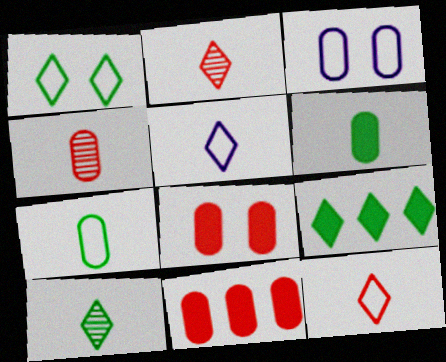[[1, 9, 10]]